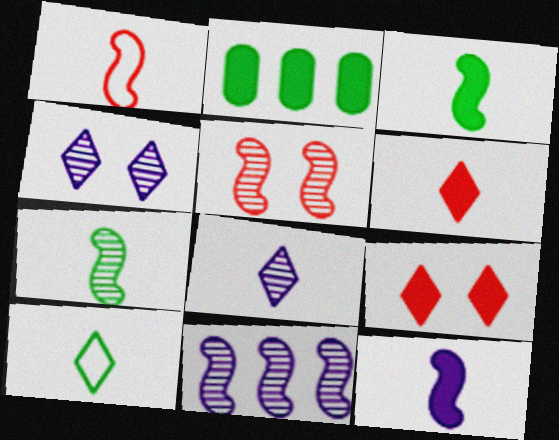[[1, 2, 4], 
[1, 7, 12], 
[2, 9, 12], 
[5, 7, 11], 
[6, 8, 10]]